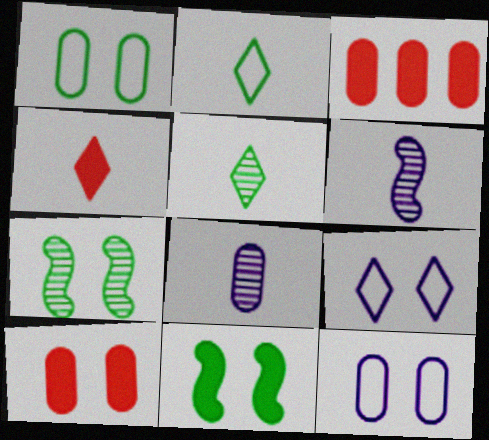[[1, 3, 8], 
[7, 9, 10]]